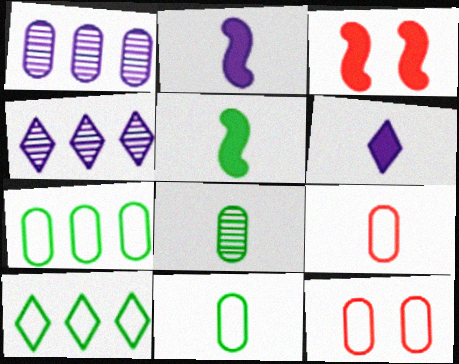[[3, 4, 11], 
[4, 5, 12]]